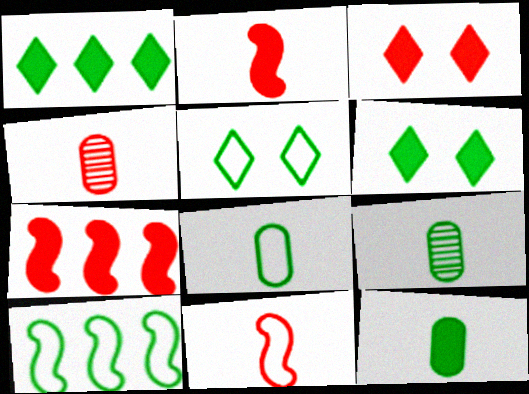[[5, 8, 10], 
[6, 9, 10], 
[8, 9, 12]]